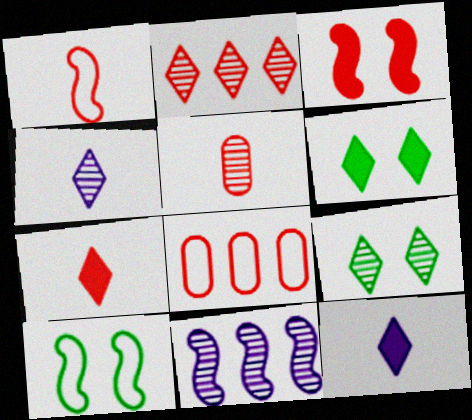[[1, 5, 7], 
[2, 4, 9], 
[5, 9, 11]]